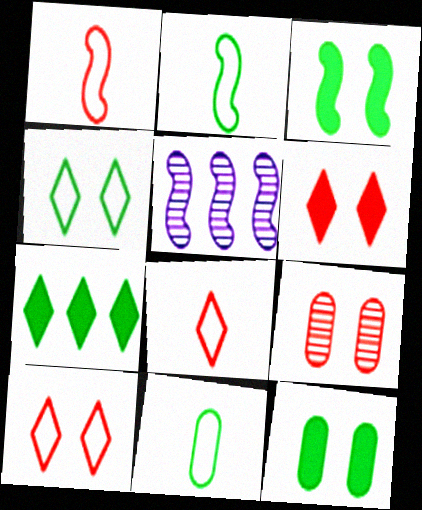[[1, 3, 5], 
[5, 6, 11], 
[5, 8, 12]]